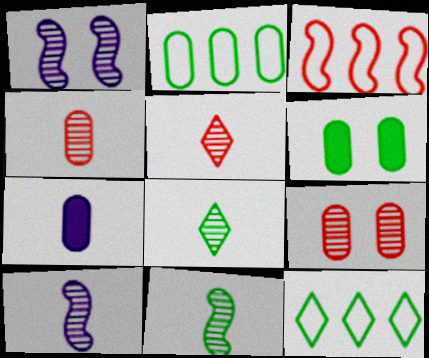[[2, 7, 9], 
[4, 8, 10], 
[6, 11, 12]]